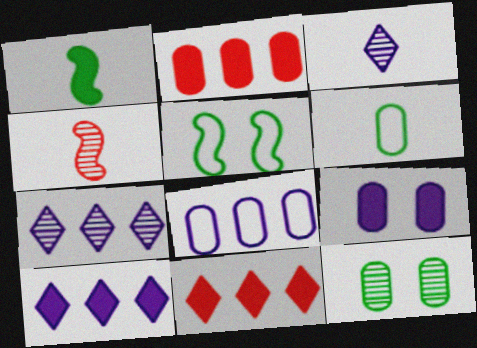[[1, 9, 11], 
[2, 3, 5], 
[4, 7, 12]]